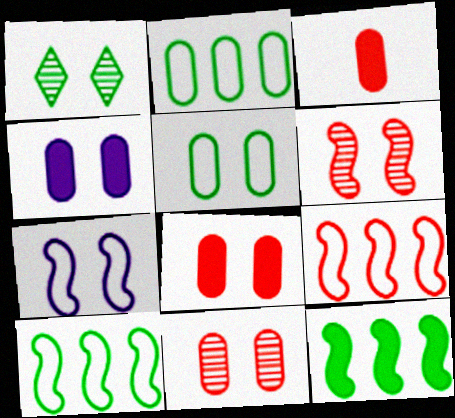[[1, 7, 8], 
[4, 5, 11]]